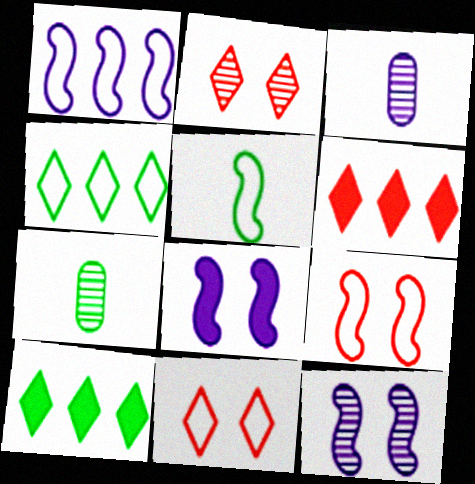[[1, 5, 9], 
[3, 9, 10]]